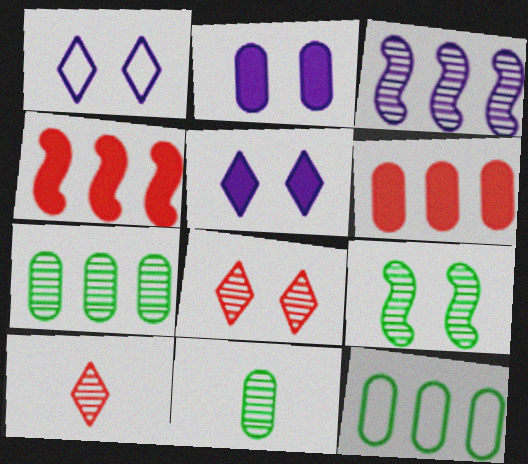[[1, 4, 11], 
[3, 8, 11]]